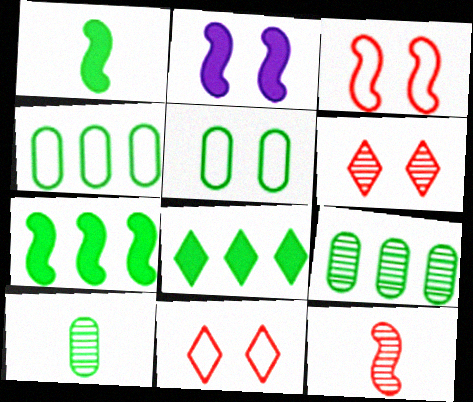[[2, 5, 6]]